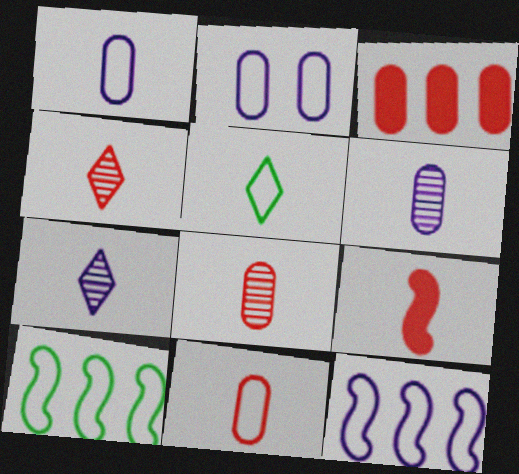[[4, 9, 11], 
[5, 6, 9]]